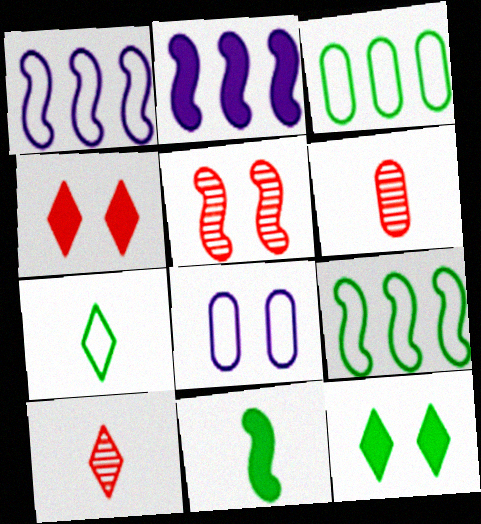[[1, 5, 11], 
[1, 6, 12], 
[5, 8, 12]]